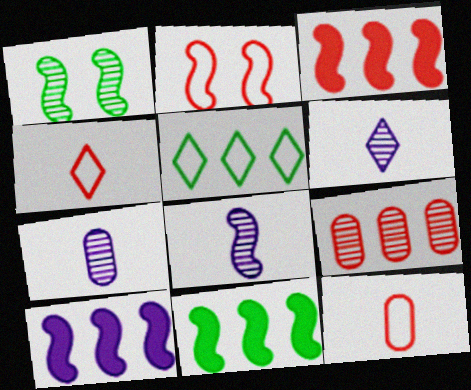[[1, 6, 9], 
[2, 8, 11], 
[3, 10, 11], 
[5, 9, 10], 
[6, 7, 8]]